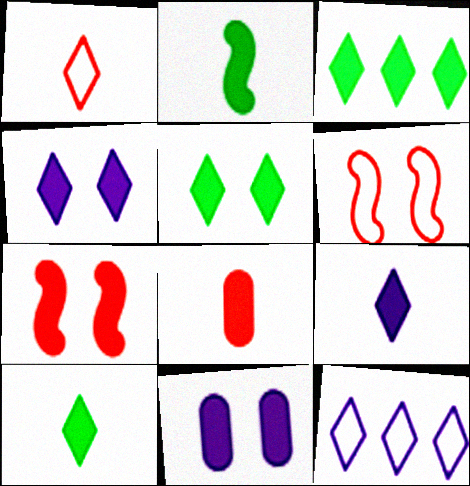[[2, 8, 9], 
[3, 5, 10], 
[5, 7, 11]]